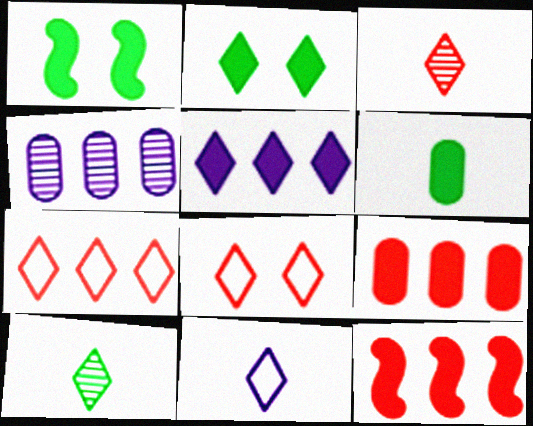[[5, 8, 10]]